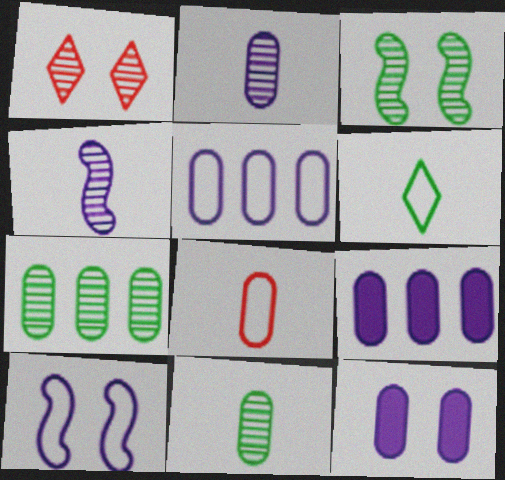[[1, 4, 7], 
[2, 5, 12], 
[7, 8, 12]]